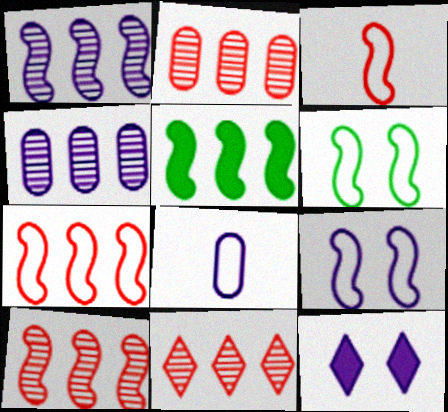[[1, 5, 7], 
[1, 8, 12], 
[2, 10, 11]]